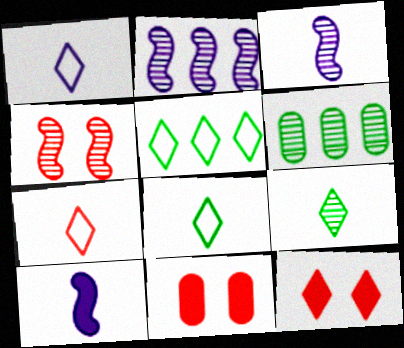[[1, 7, 8], 
[2, 8, 11], 
[3, 5, 11]]